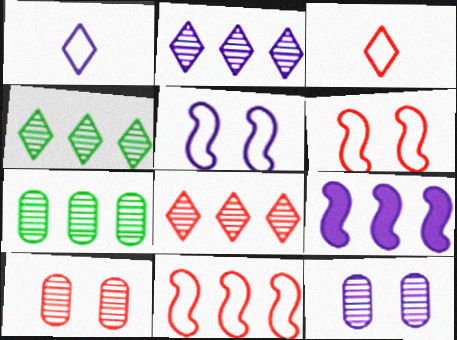[[1, 9, 12], 
[2, 4, 8]]